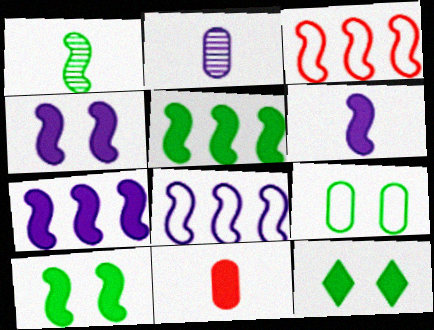[[1, 3, 4], 
[2, 3, 12], 
[4, 6, 7], 
[7, 11, 12]]